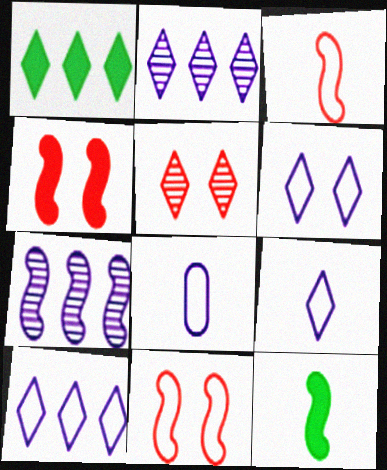[[1, 5, 9], 
[6, 9, 10], 
[7, 11, 12]]